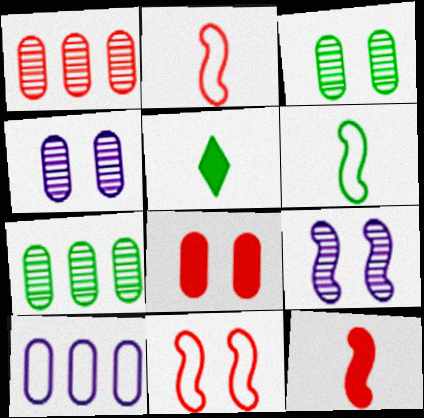[]